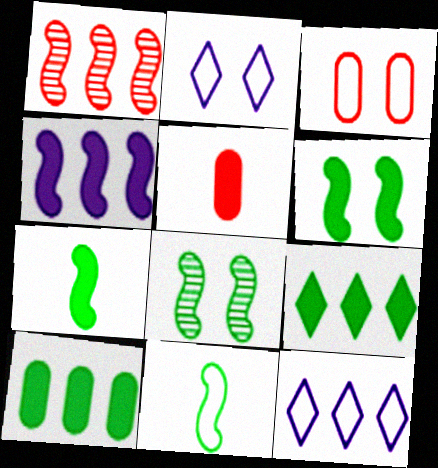[[1, 10, 12], 
[3, 11, 12], 
[5, 8, 12]]